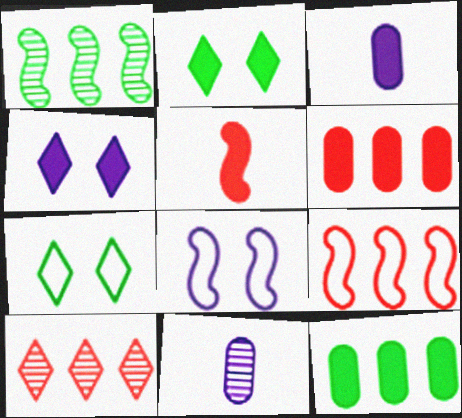[[1, 5, 8], 
[2, 9, 11], 
[4, 5, 12], 
[6, 9, 10]]